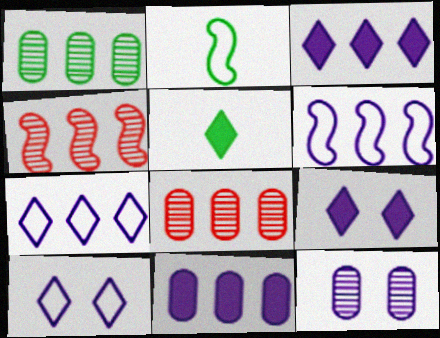[[2, 8, 9]]